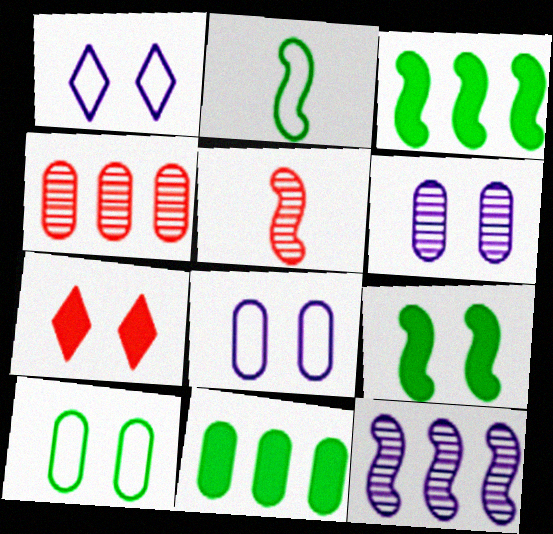[[1, 5, 11]]